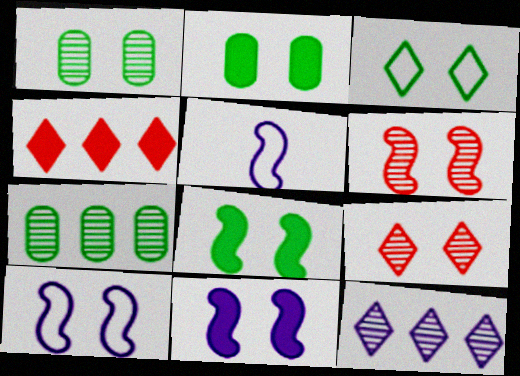[[1, 3, 8], 
[1, 4, 5], 
[2, 9, 10], 
[6, 8, 10]]